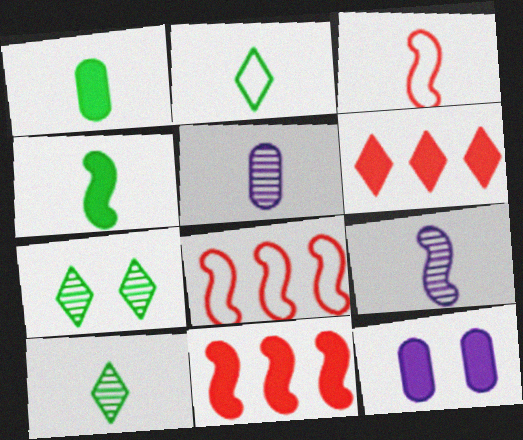[[3, 4, 9], 
[4, 6, 12], 
[8, 10, 12]]